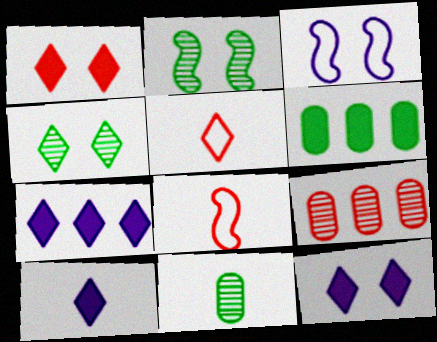[[1, 8, 9], 
[4, 5, 7], 
[7, 10, 12], 
[8, 10, 11]]